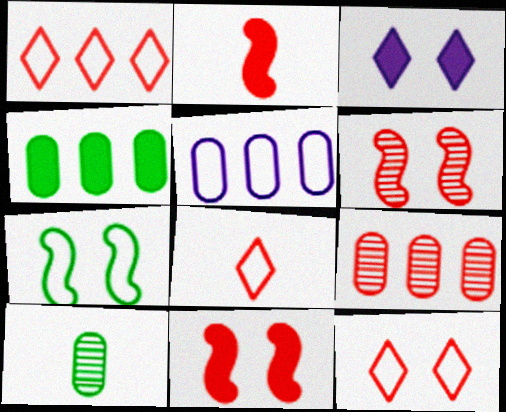[[1, 8, 12], 
[2, 3, 4], 
[2, 9, 12], 
[4, 5, 9], 
[5, 7, 8], 
[8, 9, 11]]